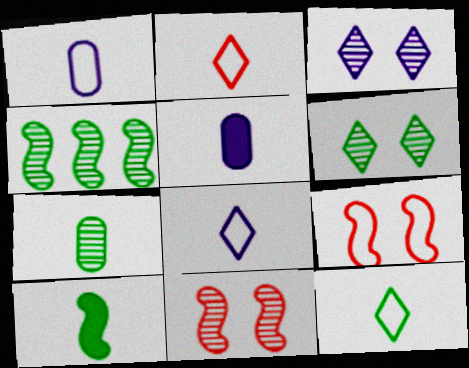[[2, 8, 12], 
[4, 6, 7], 
[7, 10, 12]]